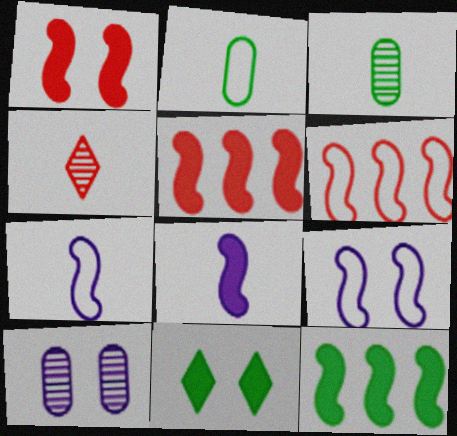[[1, 8, 12], 
[2, 4, 8]]